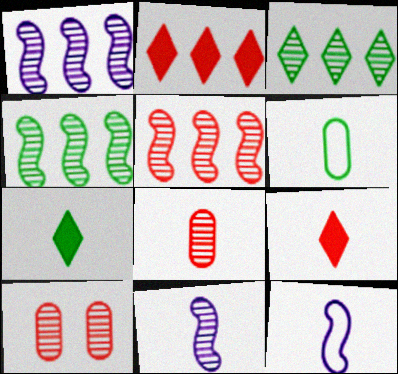[[1, 4, 5], 
[3, 10, 11], 
[6, 9, 11], 
[7, 8, 12]]